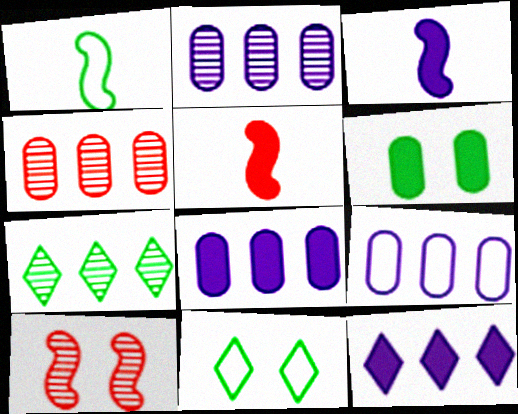[[1, 6, 7], 
[2, 5, 11], 
[2, 8, 9], 
[3, 4, 11], 
[5, 6, 12]]